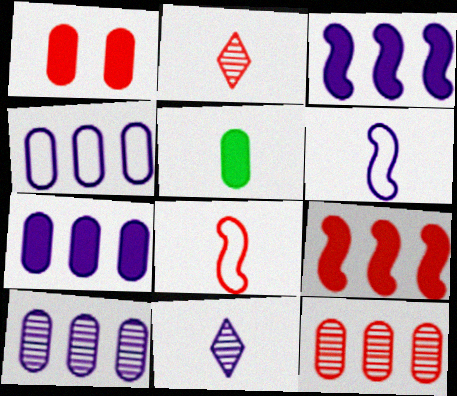[[1, 5, 7], 
[2, 5, 6], 
[4, 7, 10], 
[5, 8, 11]]